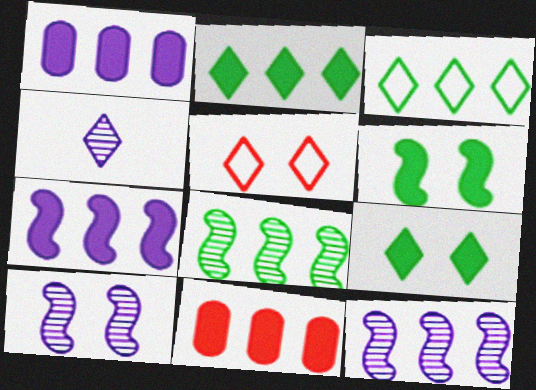[[2, 4, 5], 
[2, 7, 11], 
[3, 11, 12]]